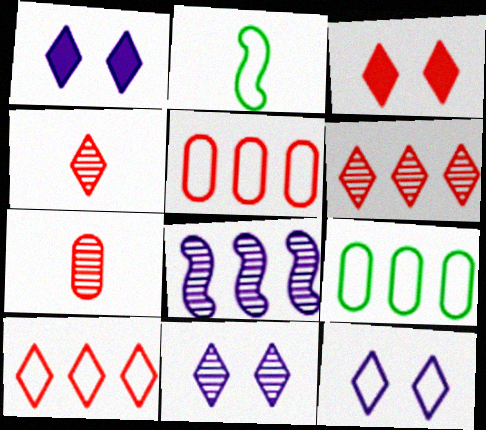[[1, 11, 12], 
[2, 5, 12], 
[3, 4, 10]]